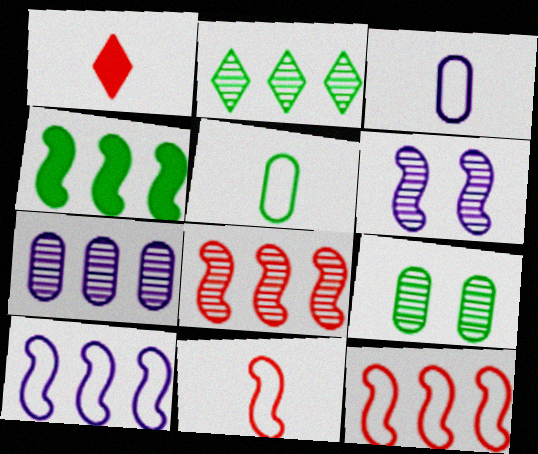[[1, 9, 10], 
[2, 7, 8], 
[4, 6, 11], 
[4, 8, 10]]